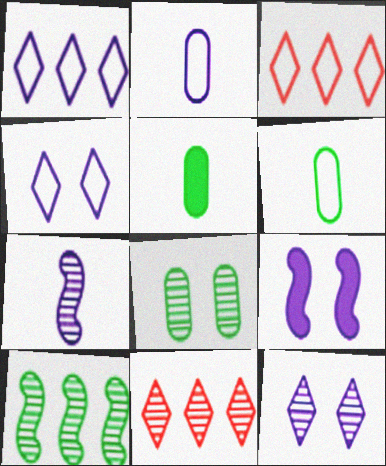[[6, 9, 11], 
[7, 8, 11]]